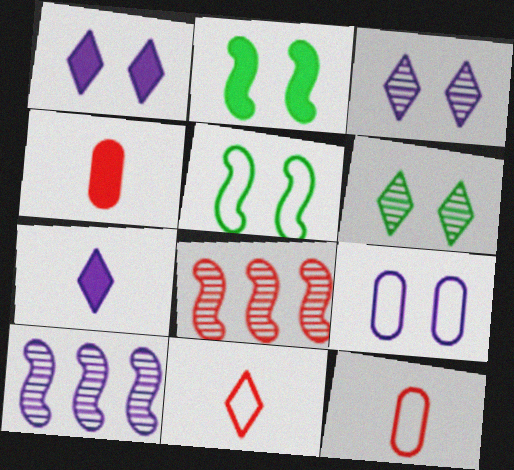[[7, 9, 10]]